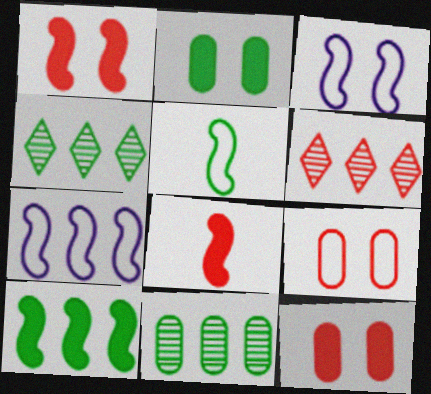[[2, 4, 5], 
[6, 8, 9]]